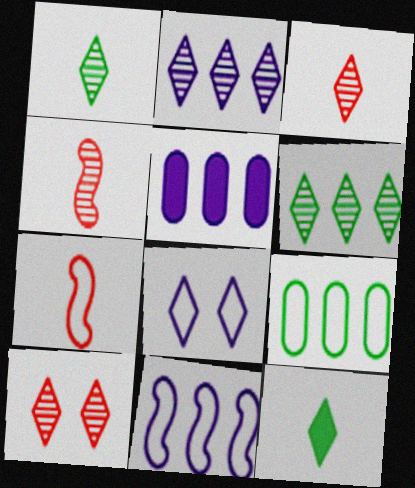[[1, 2, 10], 
[2, 5, 11], 
[7, 8, 9]]